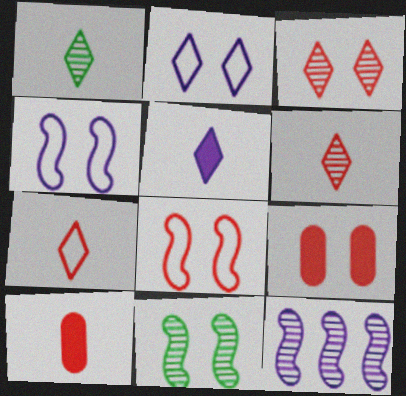[[1, 5, 7], 
[2, 9, 11], 
[3, 8, 9]]